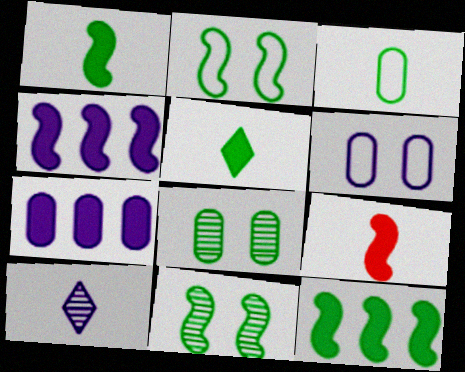[[3, 9, 10], 
[4, 6, 10]]